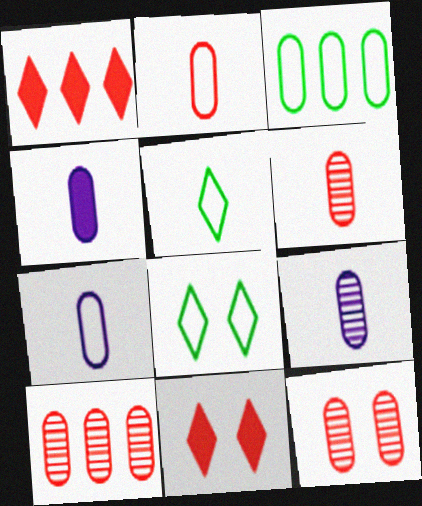[[3, 4, 12], 
[4, 7, 9], 
[6, 10, 12]]